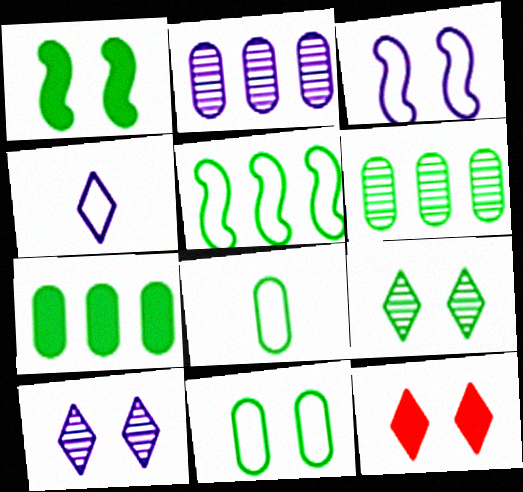[[1, 9, 11]]